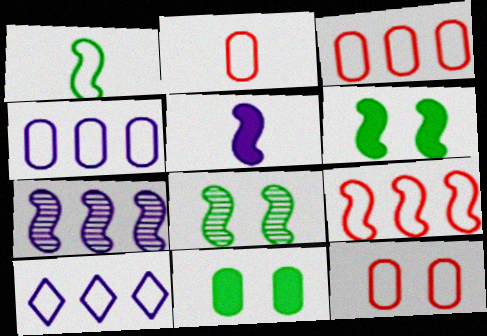[[1, 10, 12], 
[2, 3, 12], 
[5, 8, 9]]